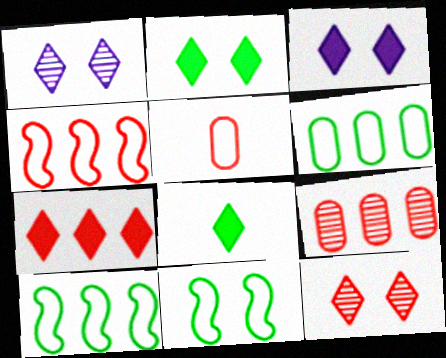[[3, 7, 8], 
[4, 7, 9]]